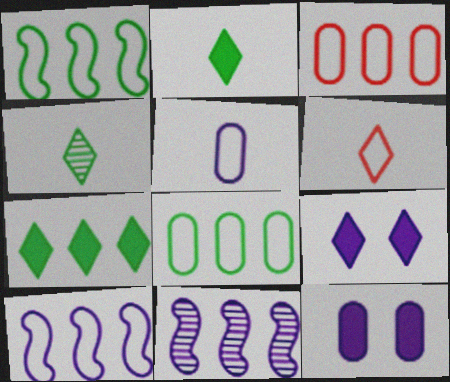[[3, 7, 11], 
[5, 9, 11]]